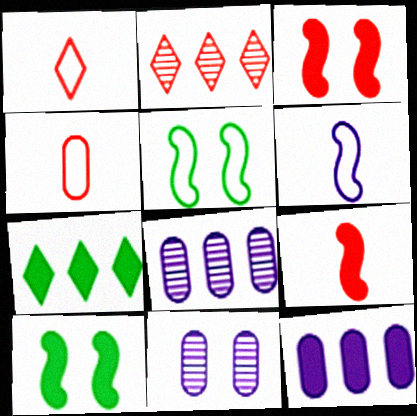[[1, 8, 10], 
[2, 3, 4]]